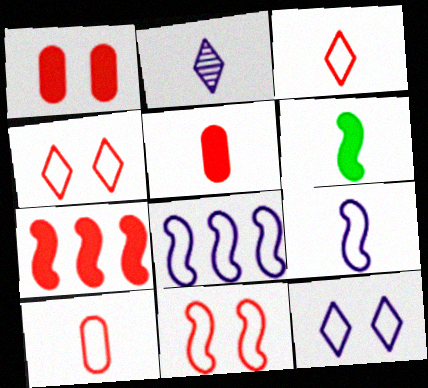[[2, 6, 10]]